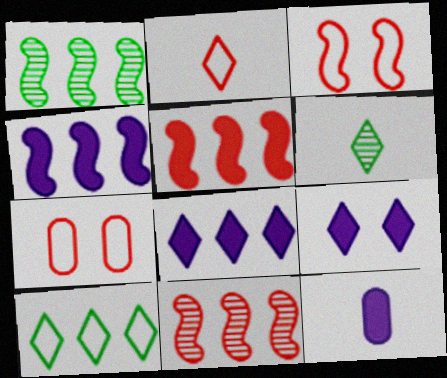[[4, 6, 7], 
[4, 9, 12]]